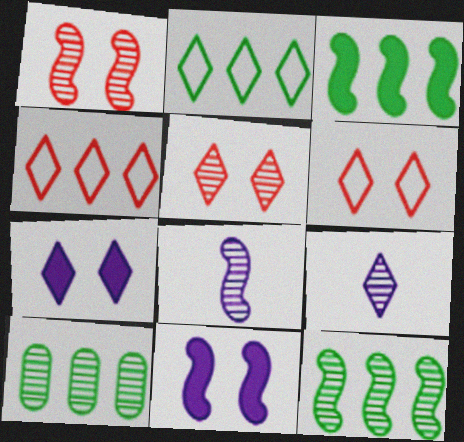[[1, 8, 12], 
[1, 9, 10], 
[2, 3, 10], 
[5, 8, 10]]